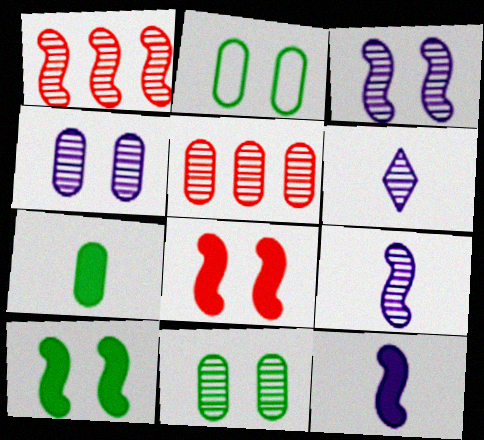[[1, 6, 11]]